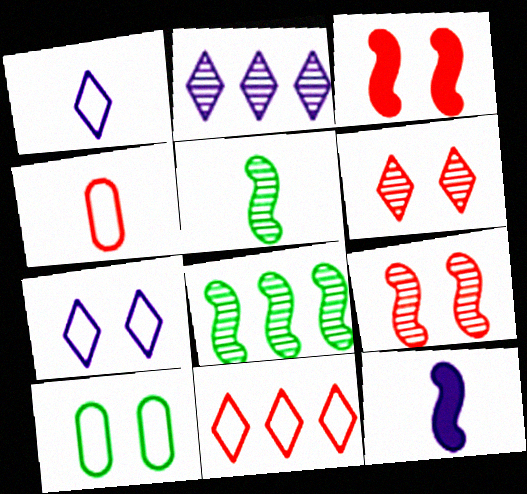[]